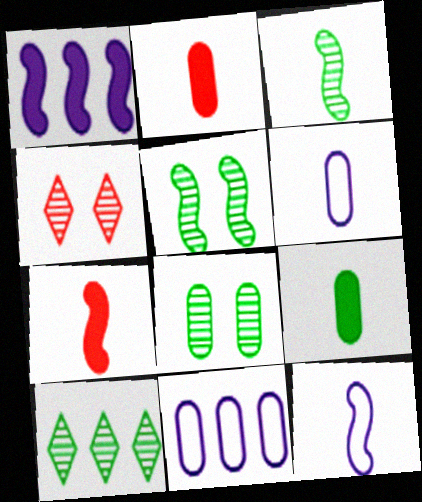[[2, 8, 11], 
[3, 7, 12], 
[3, 8, 10]]